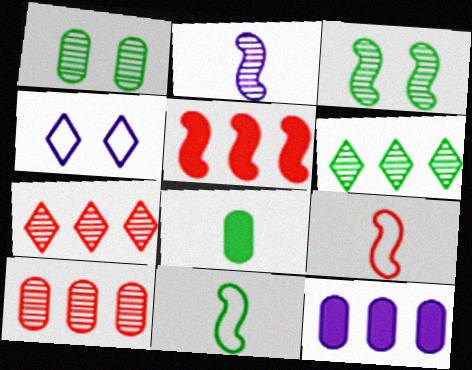[[1, 2, 7], 
[2, 4, 12]]